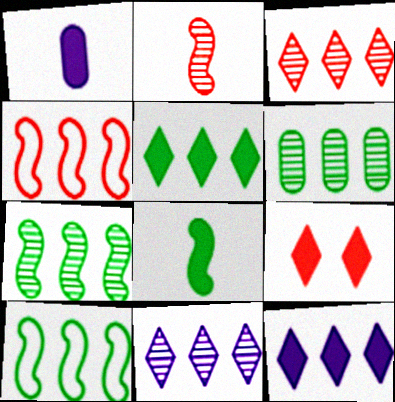[[4, 6, 12], 
[5, 6, 10]]